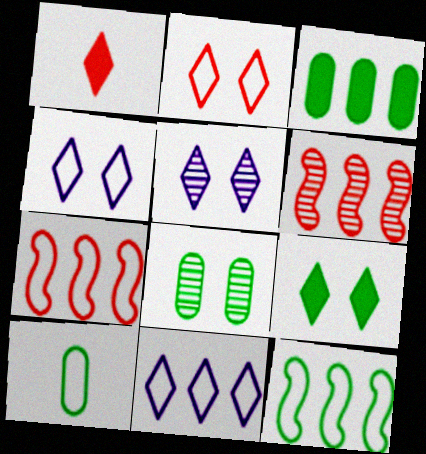[[2, 5, 9], 
[3, 6, 11], 
[3, 8, 10], 
[4, 7, 10]]